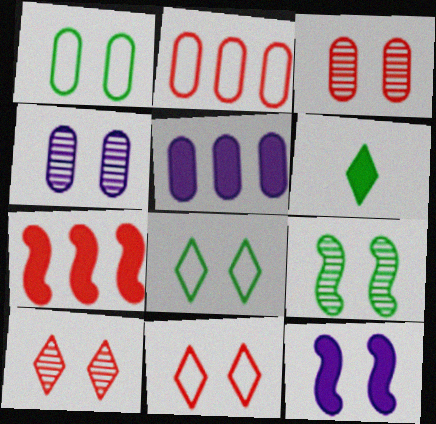[[1, 10, 12], 
[3, 8, 12], 
[4, 9, 10]]